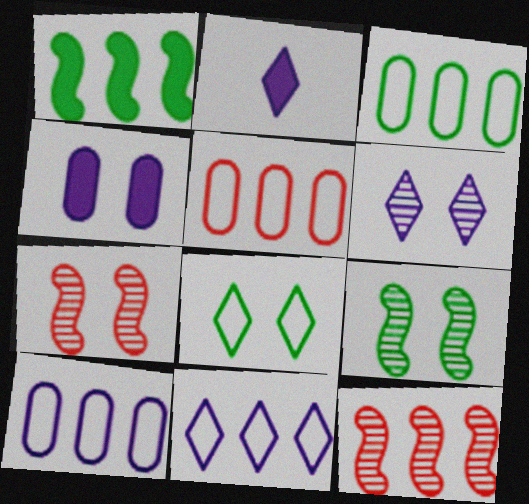[[2, 3, 7], 
[2, 5, 9], 
[2, 6, 11], 
[3, 5, 10], 
[4, 7, 8]]